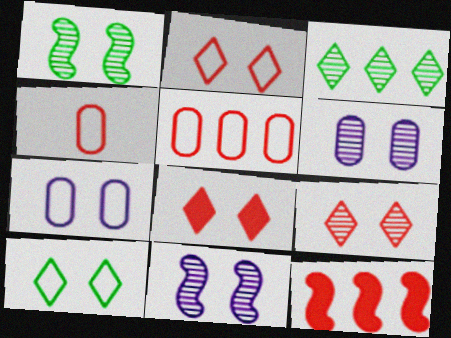[[1, 6, 9], 
[1, 7, 8], 
[2, 8, 9], 
[4, 9, 12]]